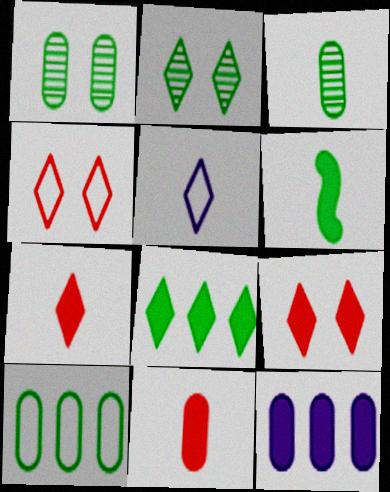[[2, 6, 10], 
[6, 9, 12]]